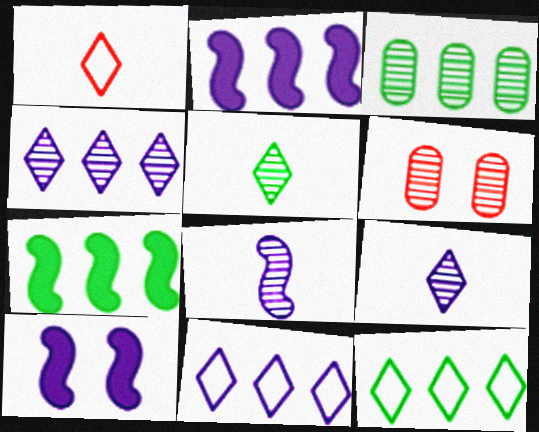[[1, 3, 10], 
[3, 7, 12]]